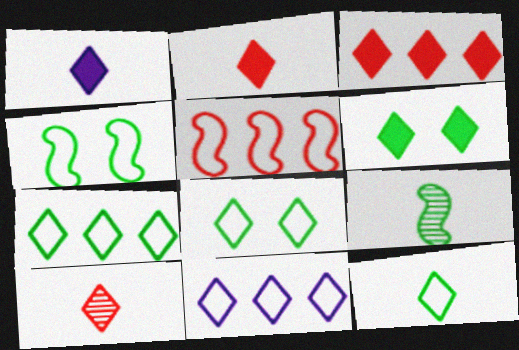[[1, 3, 6], 
[1, 10, 12], 
[6, 10, 11], 
[7, 8, 12]]